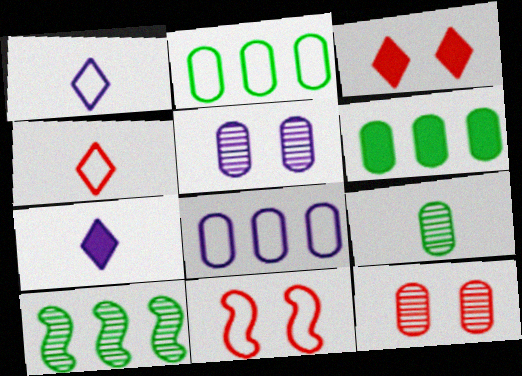[[1, 2, 11], 
[3, 11, 12]]